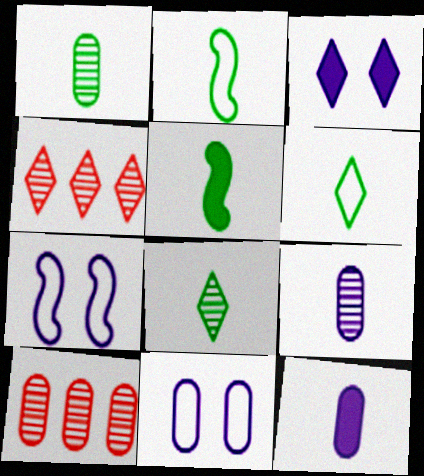[[1, 5, 6], 
[2, 3, 10], 
[3, 4, 6], 
[4, 5, 11]]